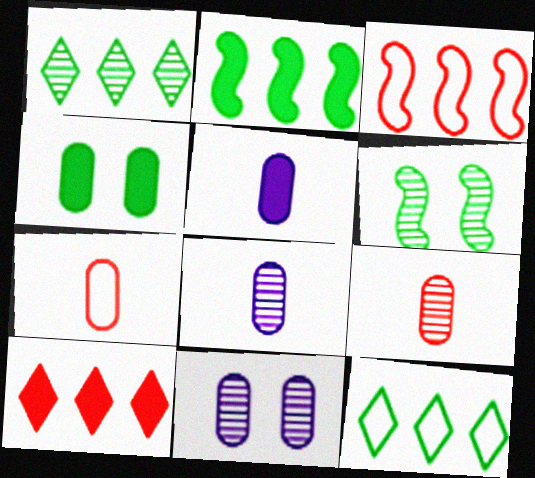[]